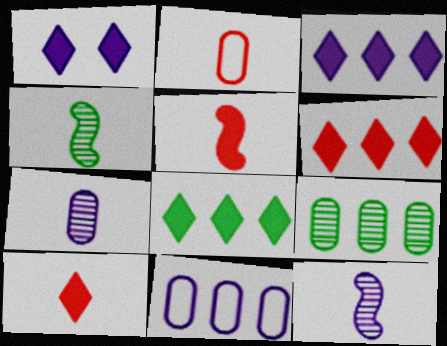[[1, 8, 10], 
[1, 11, 12], 
[3, 6, 8]]